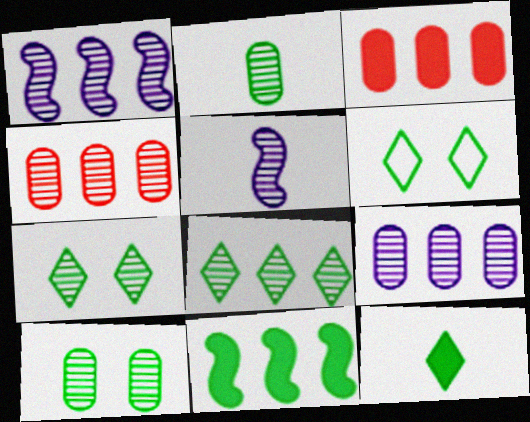[[1, 4, 8], 
[2, 6, 11], 
[3, 5, 6], 
[4, 5, 7], 
[6, 8, 12]]